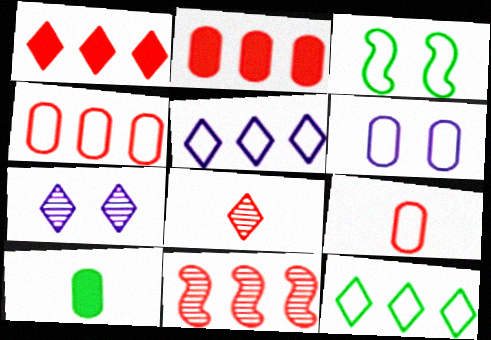[[1, 4, 11], 
[3, 5, 9]]